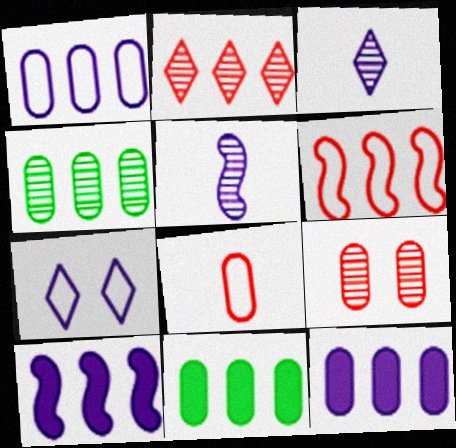[[5, 7, 12]]